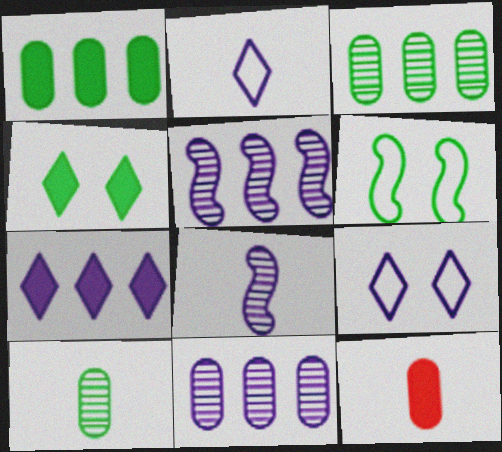[]